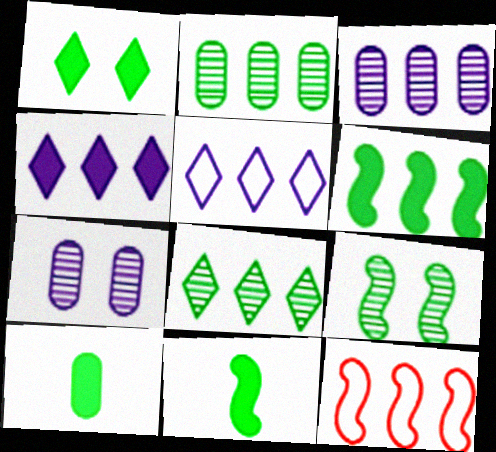[[1, 6, 10], 
[2, 4, 12]]